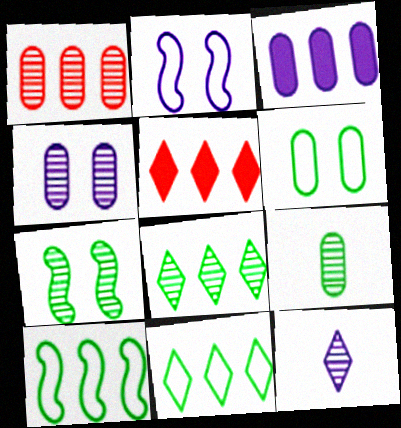[[1, 4, 9], 
[1, 7, 12], 
[2, 3, 12], 
[2, 5, 9], 
[7, 8, 9]]